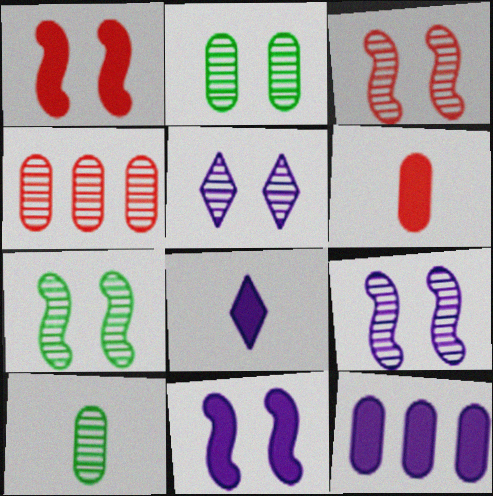[[2, 3, 5], 
[3, 7, 9], 
[8, 11, 12]]